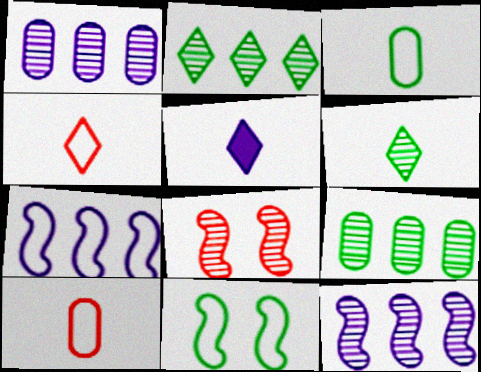[[1, 6, 8], 
[4, 5, 6]]